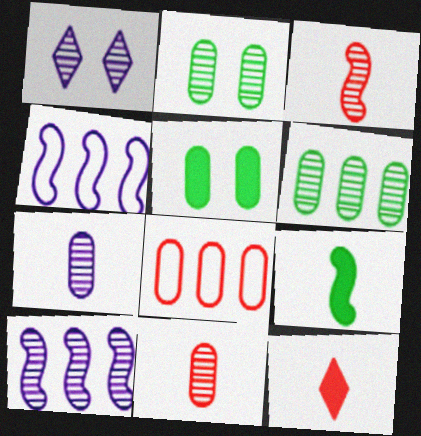[[1, 3, 6], 
[1, 7, 10], 
[1, 8, 9], 
[2, 4, 12], 
[5, 7, 8]]